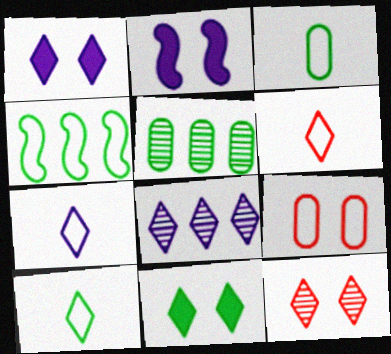[[1, 7, 8], 
[2, 5, 6], 
[4, 7, 9], 
[6, 7, 10], 
[6, 8, 11]]